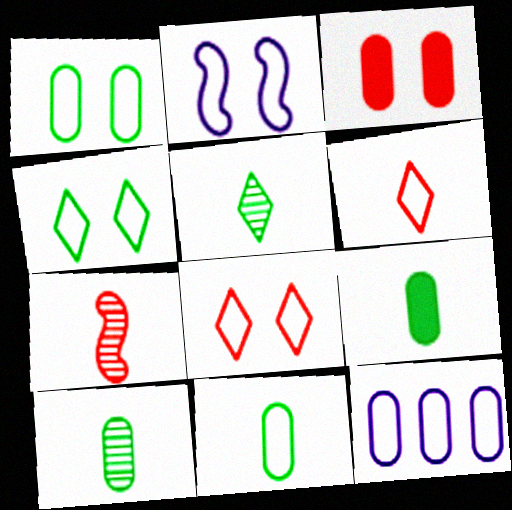[[1, 2, 8], 
[3, 10, 12], 
[9, 10, 11]]